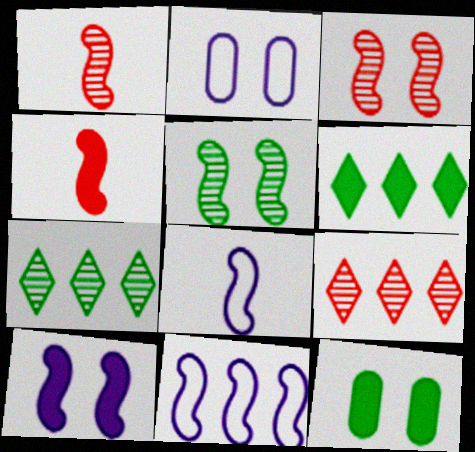[[1, 2, 6], 
[2, 4, 7], 
[4, 5, 11], 
[8, 9, 12]]